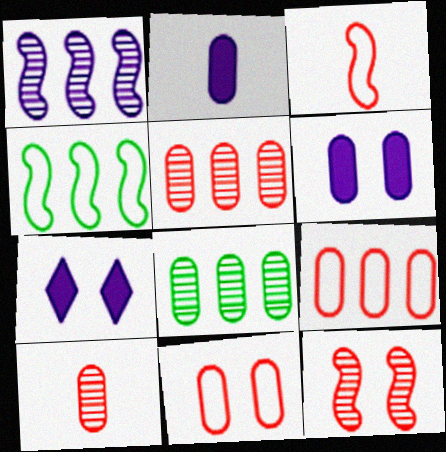[[2, 8, 11], 
[3, 7, 8], 
[4, 7, 10]]